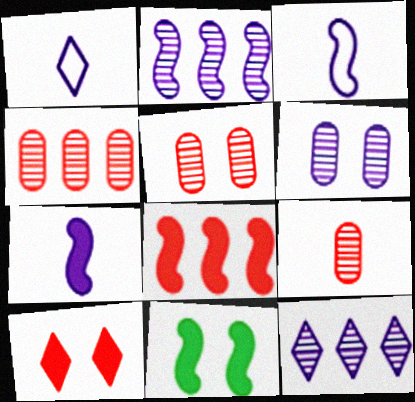[[1, 4, 11], 
[4, 5, 9], 
[7, 8, 11]]